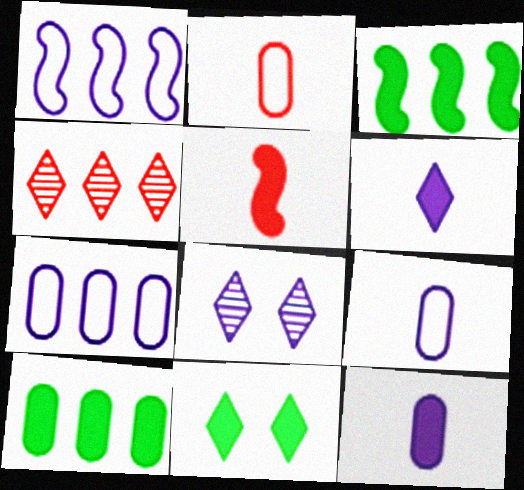[[1, 4, 10], 
[1, 8, 12], 
[2, 3, 8], 
[3, 4, 7]]